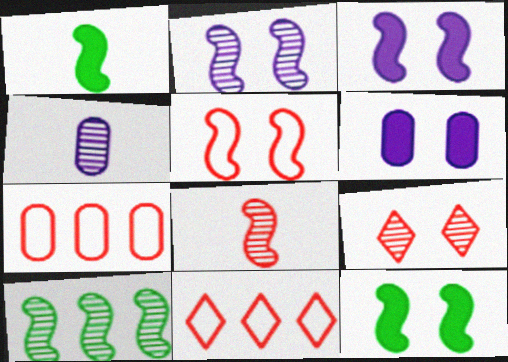[[2, 5, 12], 
[2, 8, 10], 
[4, 9, 10], 
[4, 11, 12]]